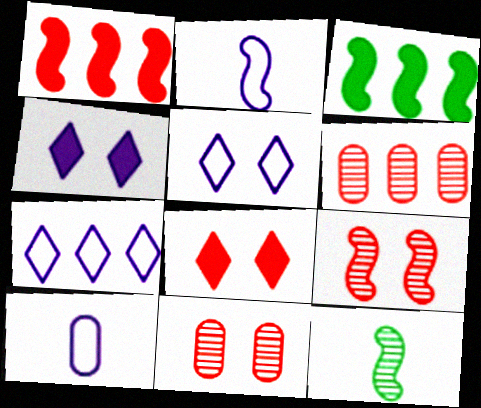[[2, 3, 9], 
[3, 6, 7]]